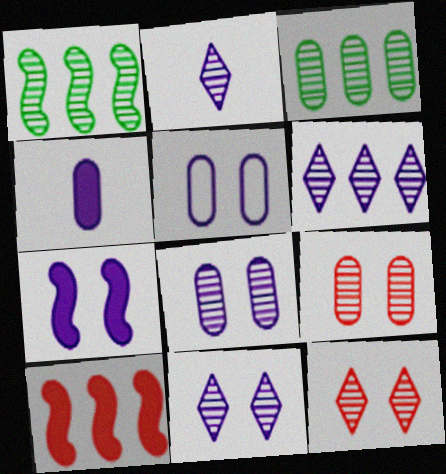[[1, 2, 9], 
[2, 6, 11], 
[5, 7, 11]]